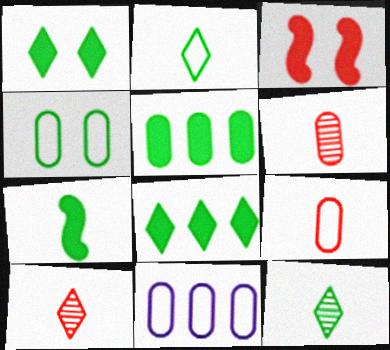[[1, 5, 7], 
[3, 11, 12], 
[4, 9, 11]]